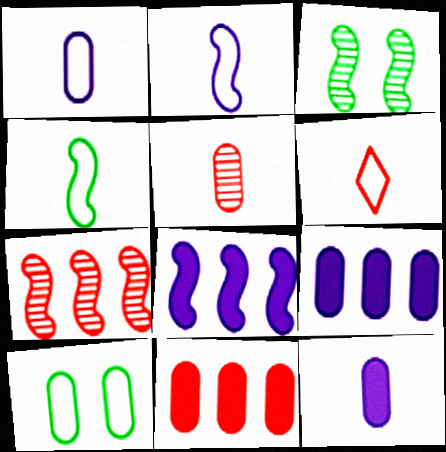[[1, 4, 6], 
[3, 6, 9], 
[5, 9, 10]]